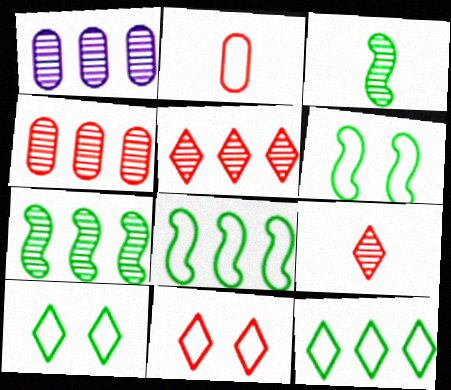[[1, 5, 7]]